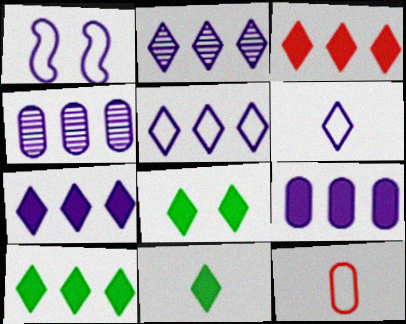[[2, 5, 7], 
[3, 7, 10], 
[8, 10, 11]]